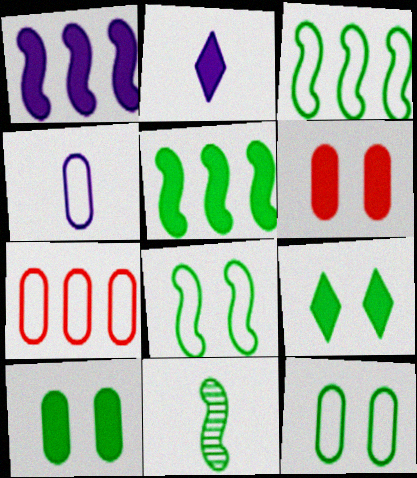[[2, 5, 6], 
[4, 7, 12], 
[5, 8, 11]]